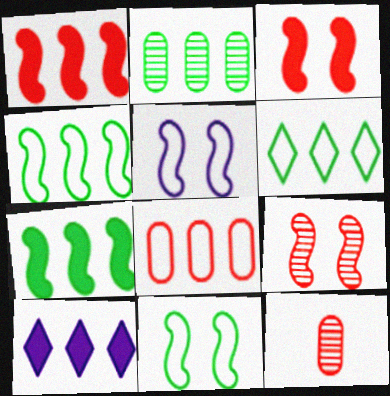[[2, 6, 7], 
[10, 11, 12]]